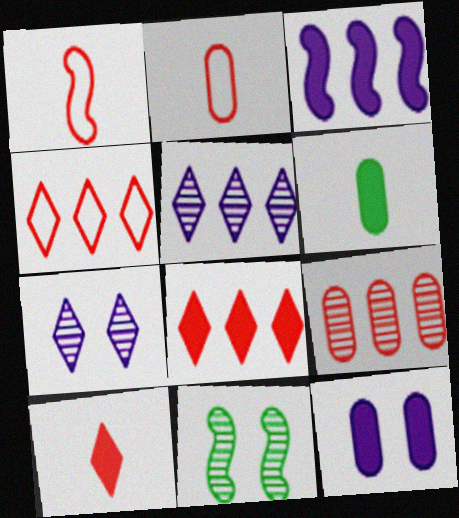[[1, 3, 11]]